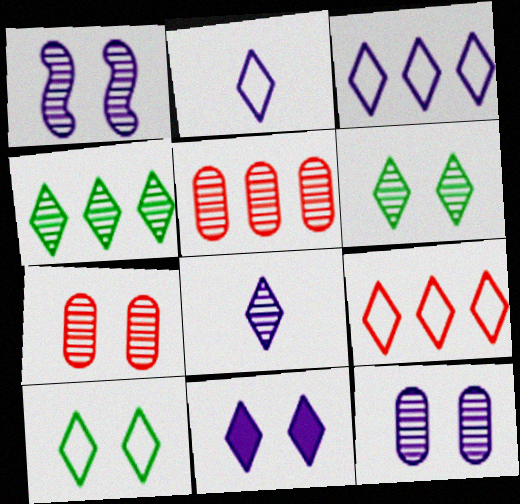[[1, 6, 7], 
[2, 9, 10], 
[3, 8, 11]]